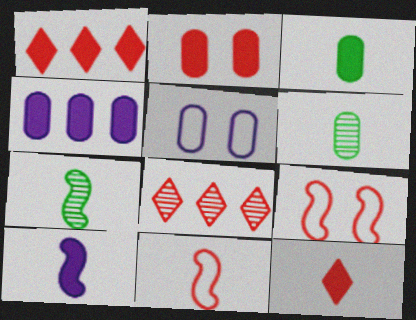[[1, 5, 7], 
[2, 3, 4], 
[2, 8, 11], 
[3, 10, 12], 
[7, 10, 11]]